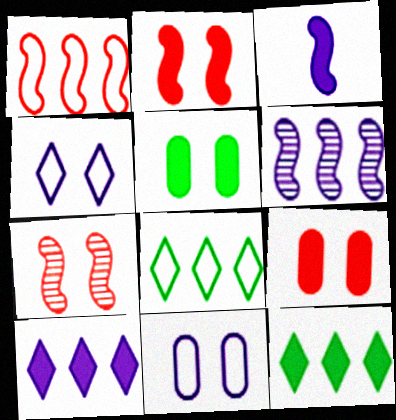[[3, 9, 12], 
[4, 5, 7]]